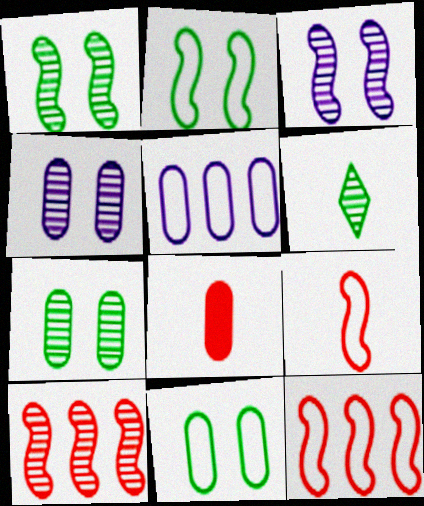[[4, 6, 10], 
[5, 7, 8]]